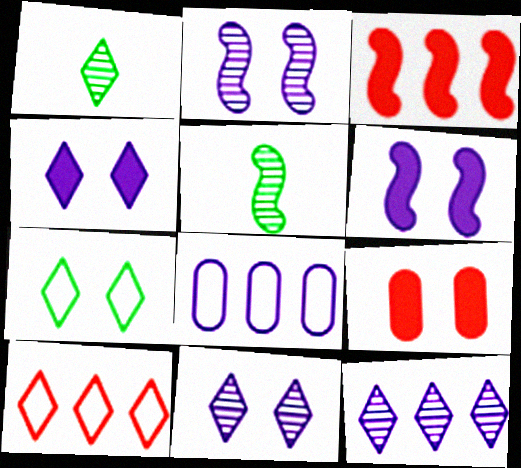[[1, 4, 10], 
[2, 7, 9]]